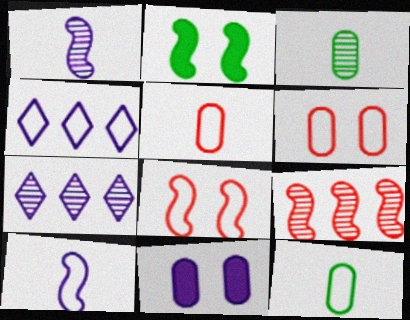[[1, 4, 11], 
[2, 5, 7], 
[2, 9, 10], 
[4, 8, 12], 
[7, 10, 11]]